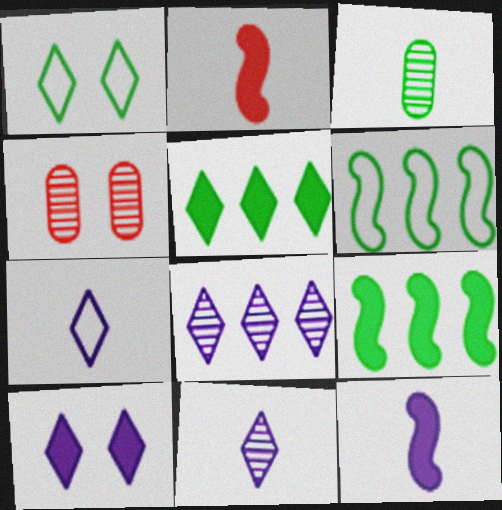[[1, 3, 9], 
[2, 3, 7], 
[4, 7, 9], 
[7, 8, 10]]